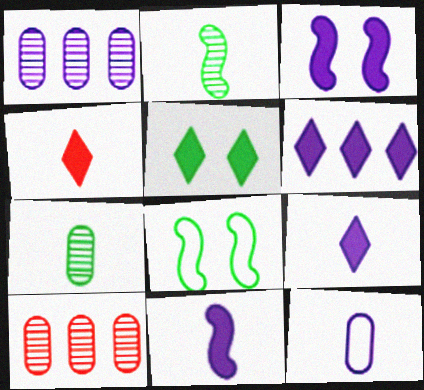[[1, 4, 8], 
[2, 4, 12], 
[4, 5, 6], 
[8, 9, 10]]